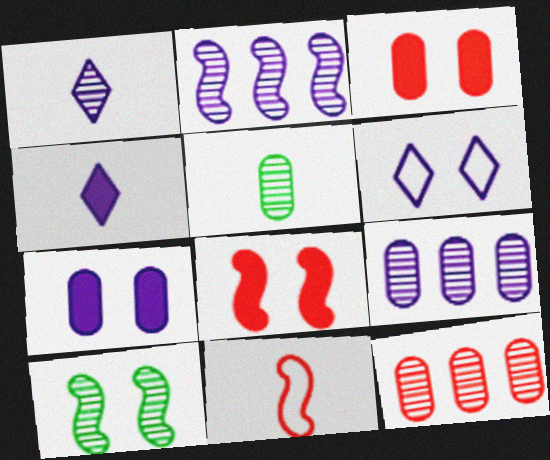[[1, 10, 12], 
[3, 6, 10], 
[4, 5, 11]]